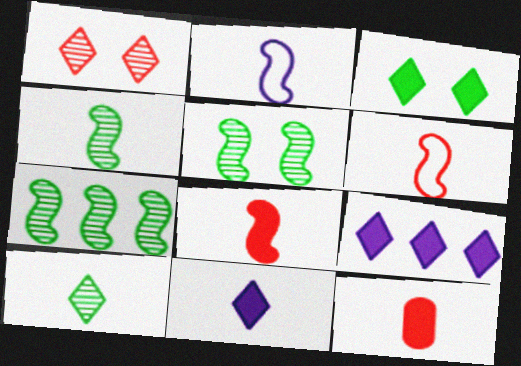[[2, 4, 8], 
[2, 10, 12], 
[4, 5, 7]]